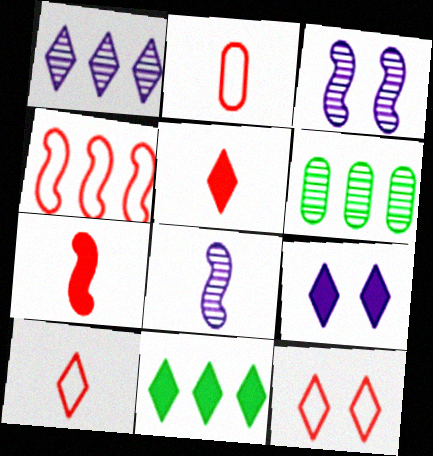[[2, 3, 11], 
[2, 4, 12], 
[5, 9, 11]]